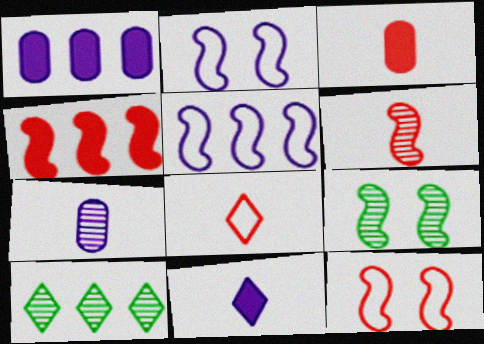[[1, 8, 9], 
[2, 3, 10], 
[3, 6, 8], 
[4, 6, 12]]